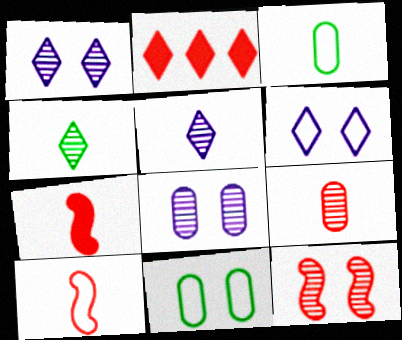[[2, 4, 6], 
[3, 5, 7]]